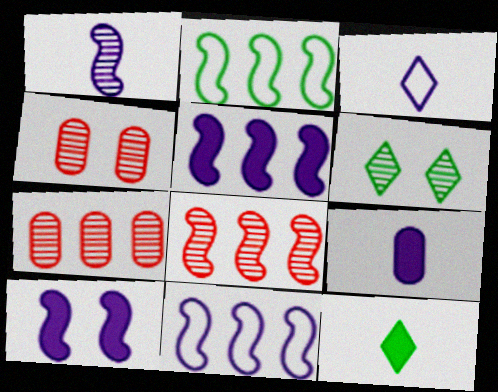[[1, 3, 9], 
[1, 6, 7], 
[1, 10, 11], 
[2, 5, 8], 
[4, 11, 12]]